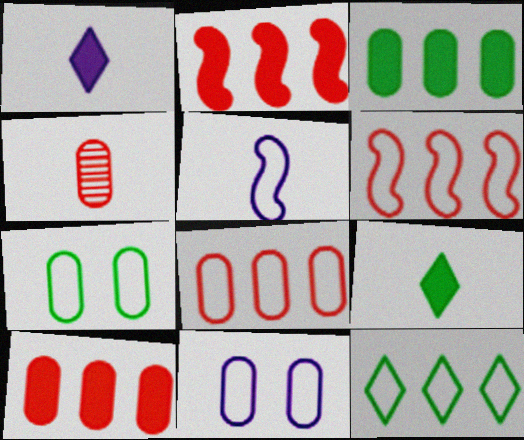[[3, 4, 11], 
[4, 5, 9]]